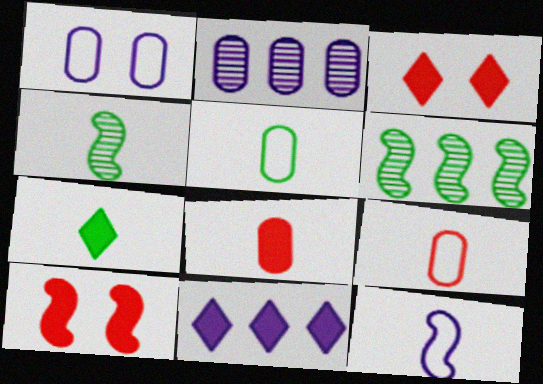[[3, 7, 11], 
[4, 5, 7], 
[6, 10, 12]]